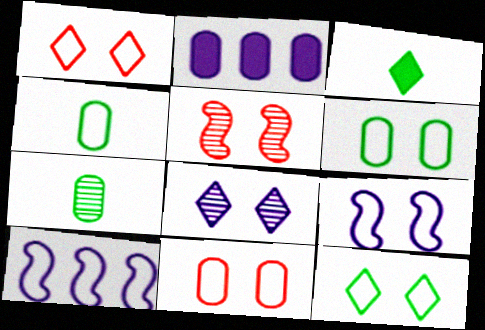[[1, 4, 10], 
[1, 6, 9], 
[2, 7, 11], 
[9, 11, 12]]